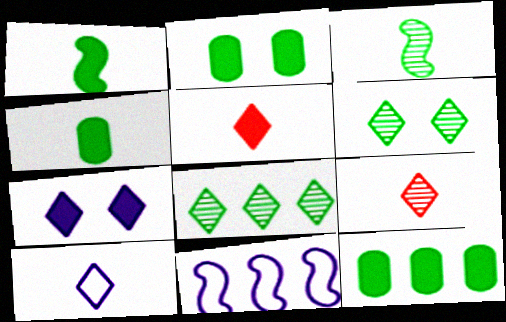[[2, 4, 12], 
[2, 9, 11]]